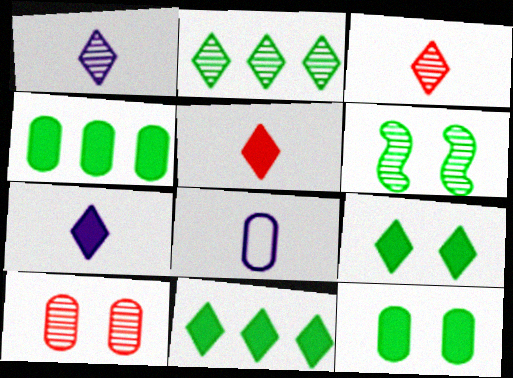[[4, 8, 10]]